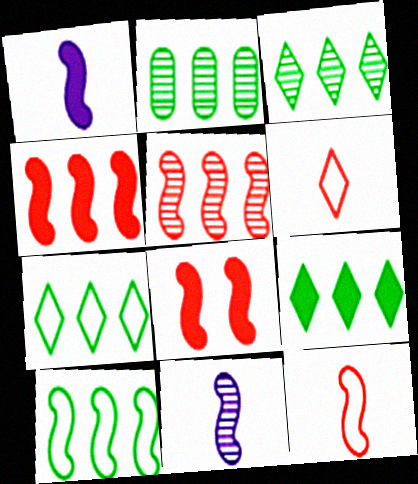[[2, 9, 10], 
[3, 7, 9], 
[5, 8, 12], 
[8, 10, 11]]